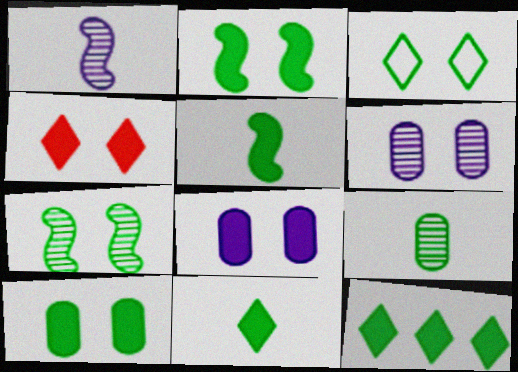[[2, 4, 8], 
[3, 7, 10], 
[5, 10, 12]]